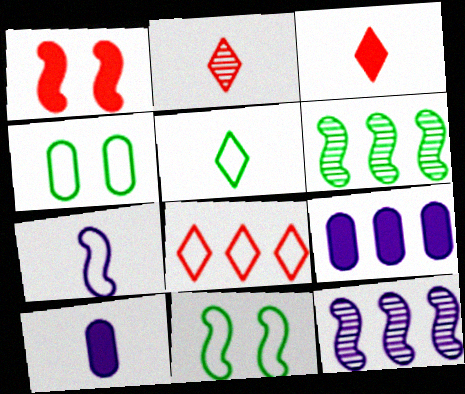[[1, 6, 7], 
[2, 9, 11], 
[3, 4, 12], 
[4, 7, 8], 
[6, 8, 9]]